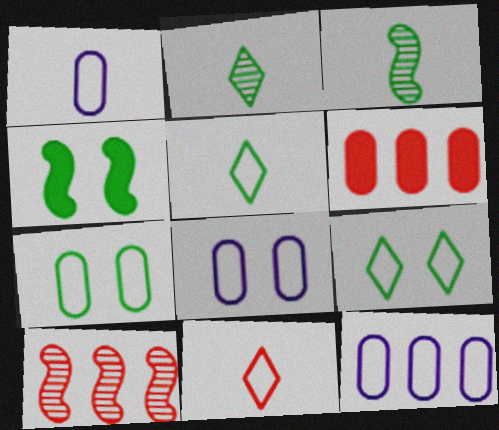[[1, 8, 12]]